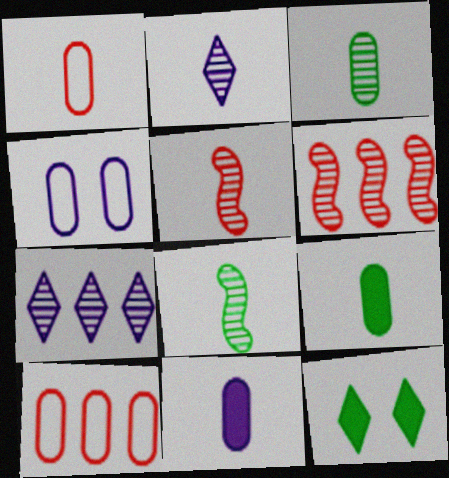[[1, 3, 11], 
[2, 3, 5]]